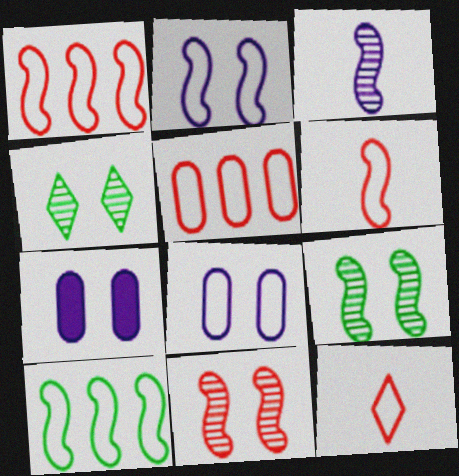[[2, 6, 10], 
[8, 10, 12]]